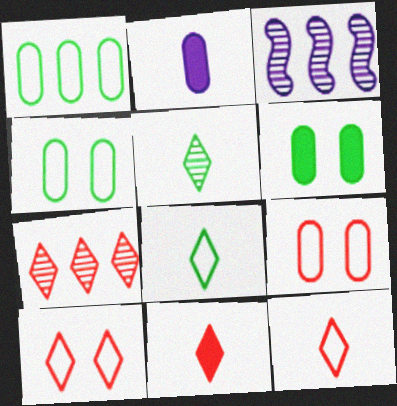[[3, 4, 11], 
[3, 6, 12], 
[7, 10, 11]]